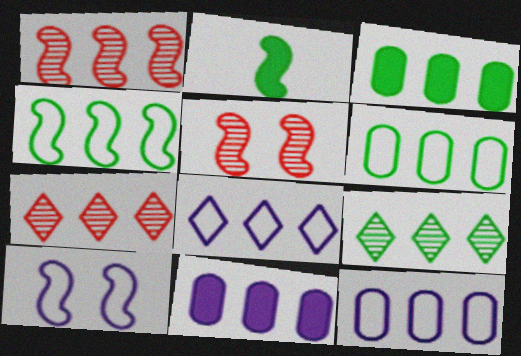[[1, 2, 10], 
[1, 3, 8], 
[3, 4, 9], 
[4, 7, 11]]